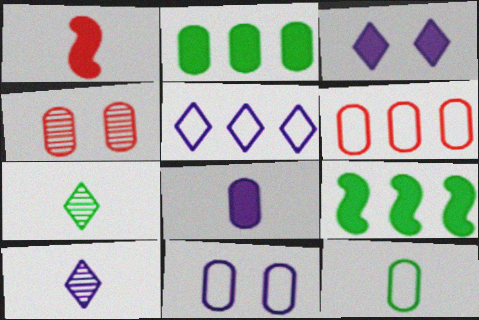[[1, 2, 3], 
[1, 10, 12], 
[3, 5, 10], 
[6, 11, 12]]